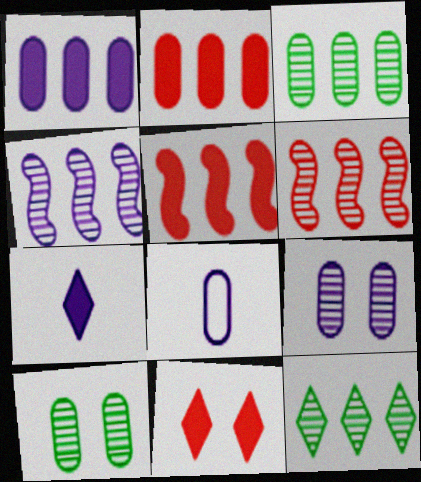[[1, 8, 9], 
[2, 8, 10]]